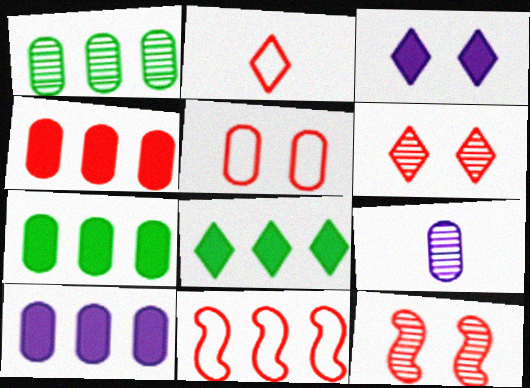[[2, 4, 12], 
[2, 5, 11], 
[4, 7, 10], 
[5, 7, 9]]